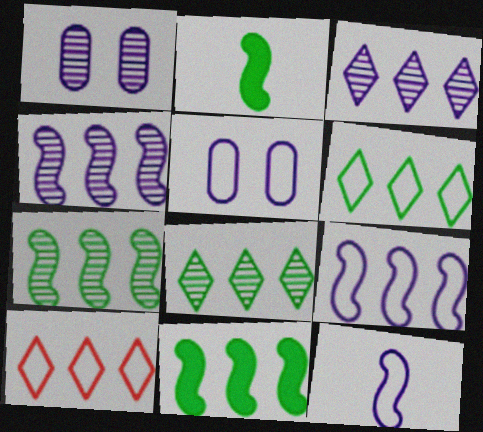[[1, 2, 10]]